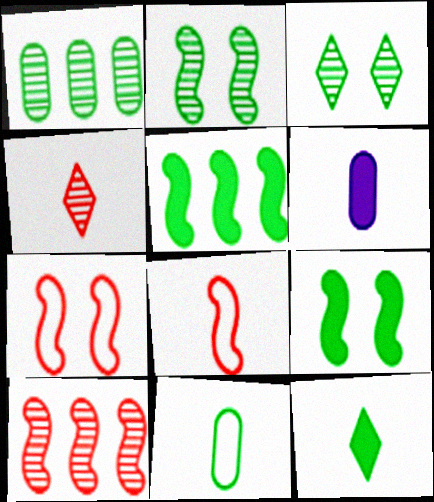[[3, 5, 11]]